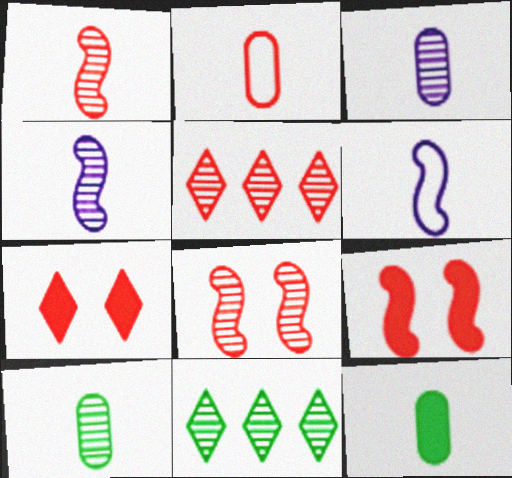[[2, 3, 12], 
[2, 5, 9], 
[3, 8, 11]]